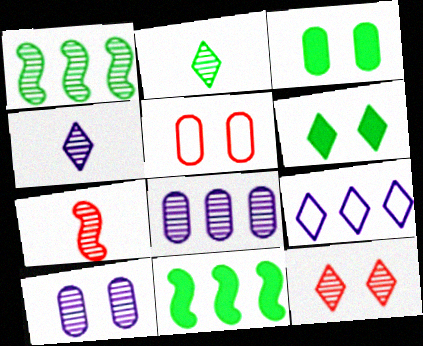[[3, 5, 10], 
[3, 7, 9], 
[4, 5, 11]]